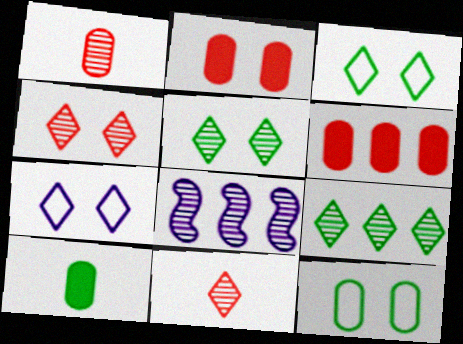[[1, 5, 8]]